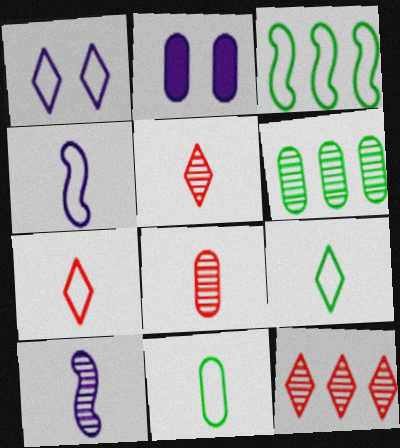[[2, 3, 5], 
[4, 7, 11]]